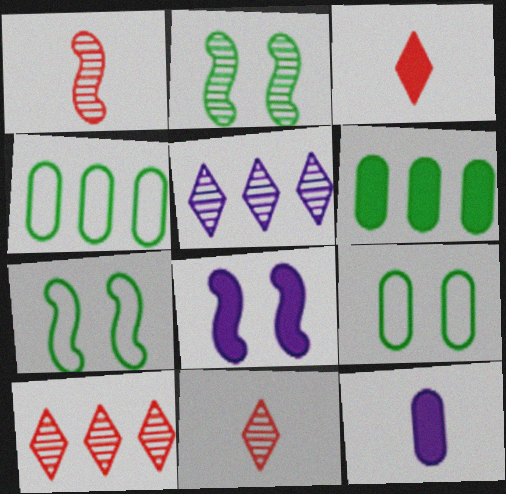[[3, 6, 8], 
[4, 8, 11], 
[7, 10, 12]]